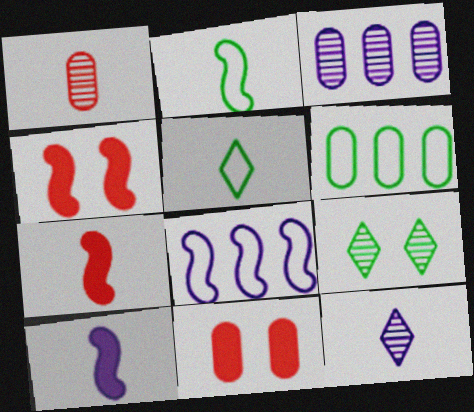[[1, 5, 10], 
[3, 4, 5], 
[4, 6, 12]]